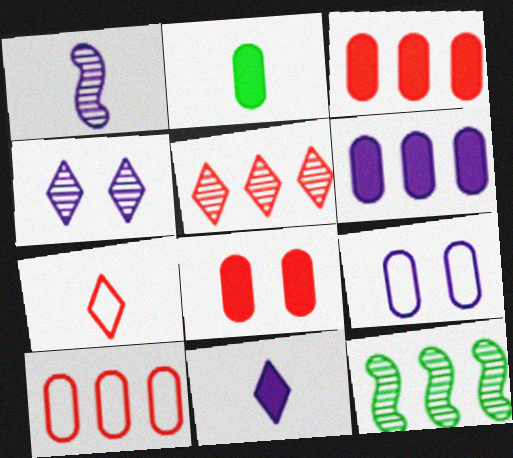[[1, 2, 7], 
[2, 6, 8]]